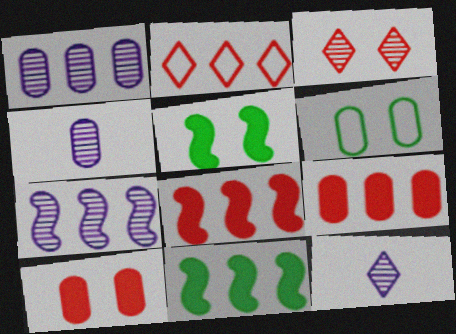[[1, 2, 11], 
[2, 4, 5], 
[4, 6, 9], 
[6, 8, 12]]